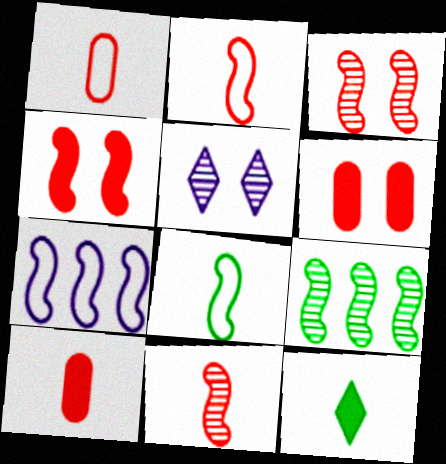[]